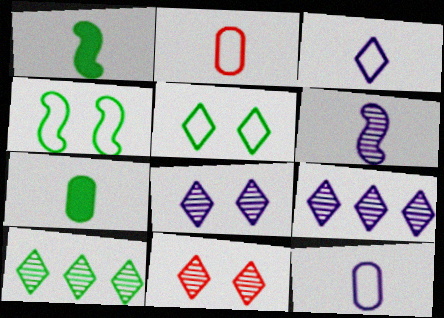[[4, 7, 10]]